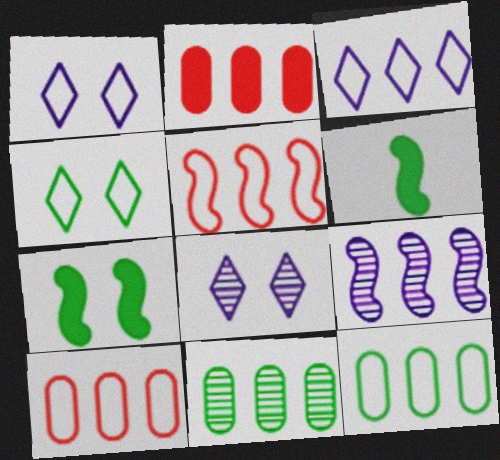[[3, 5, 12], 
[4, 6, 11], 
[6, 8, 10]]